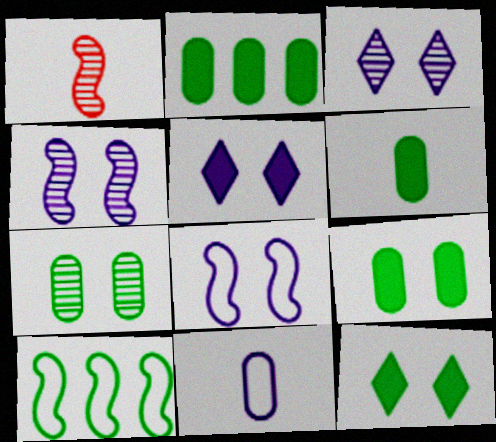[[2, 6, 9]]